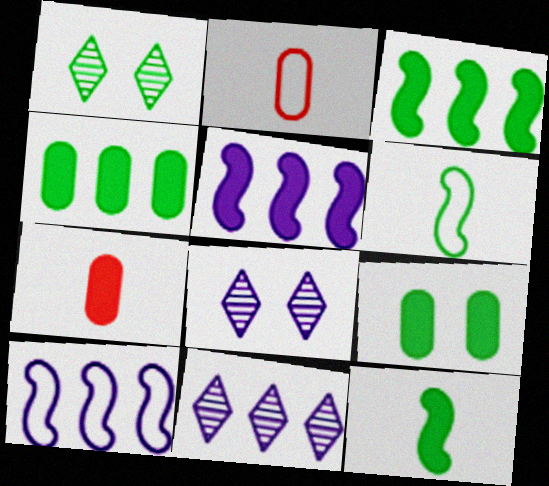[[1, 2, 5], 
[1, 4, 6], 
[1, 7, 10], 
[2, 3, 8]]